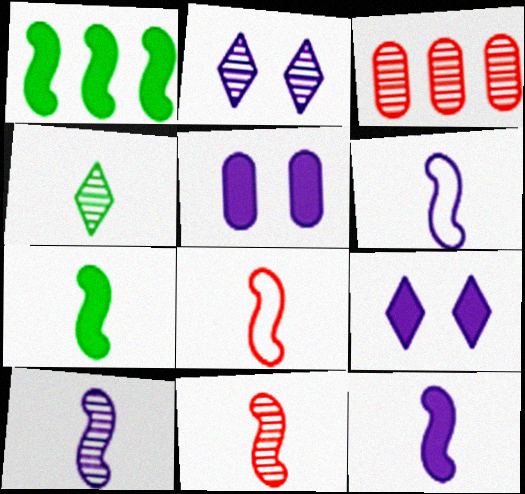[[6, 7, 11], 
[6, 10, 12], 
[7, 8, 10]]